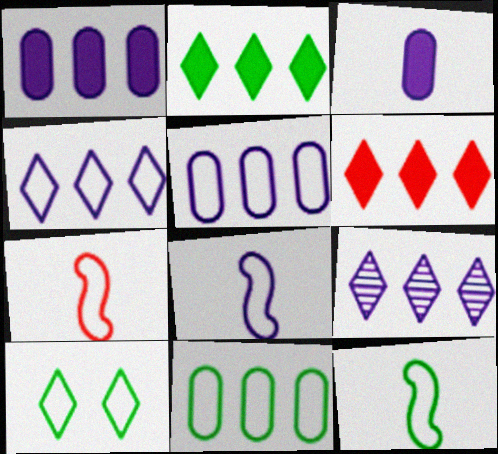[[5, 7, 10], 
[7, 8, 12], 
[10, 11, 12]]